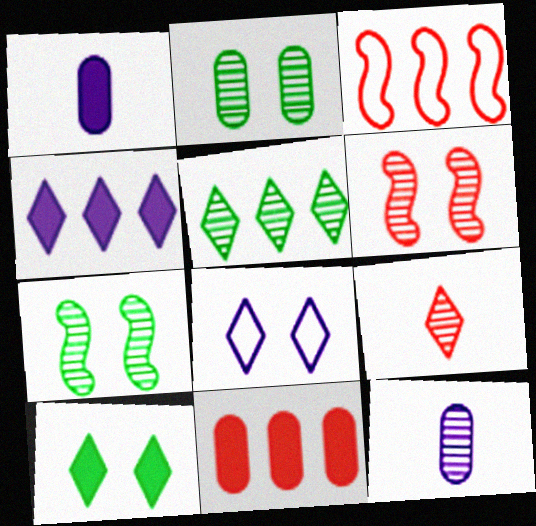[[3, 10, 12], 
[5, 6, 12]]